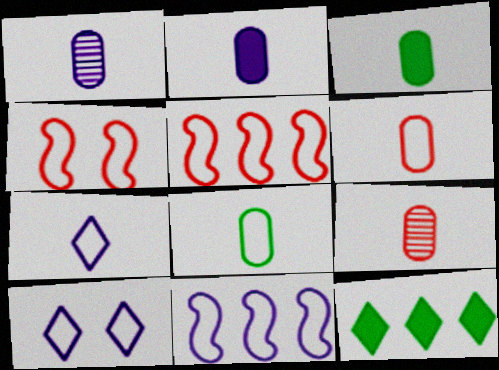[[1, 3, 6], 
[1, 4, 12], 
[2, 8, 9], 
[5, 8, 10]]